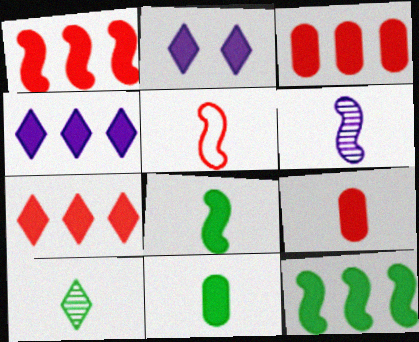[[1, 2, 11], 
[1, 3, 7], 
[2, 3, 8], 
[2, 9, 12], 
[3, 4, 12], 
[5, 6, 8]]